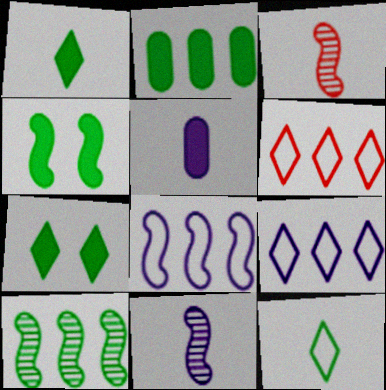[[1, 2, 4], 
[3, 4, 8], 
[3, 5, 12]]